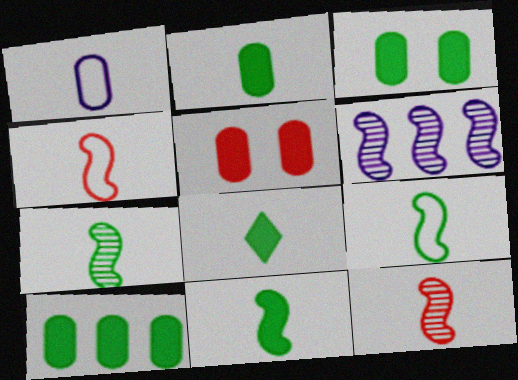[[1, 8, 12], 
[2, 3, 10], 
[2, 8, 11], 
[7, 9, 11]]